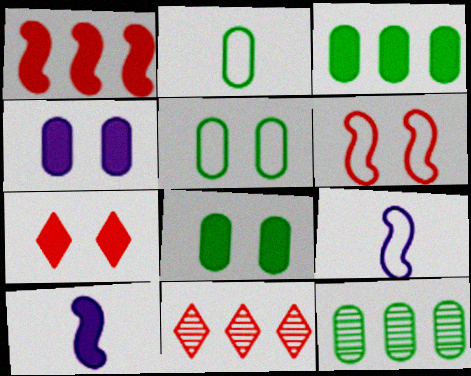[[2, 8, 12], 
[3, 7, 10], 
[5, 10, 11], 
[7, 9, 12], 
[8, 9, 11]]